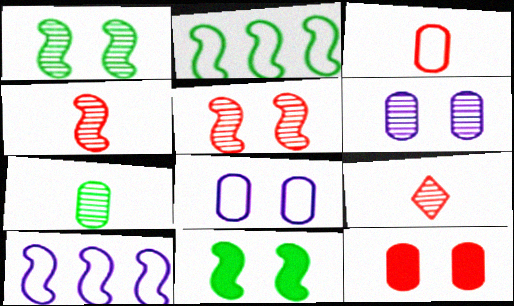[[4, 10, 11]]